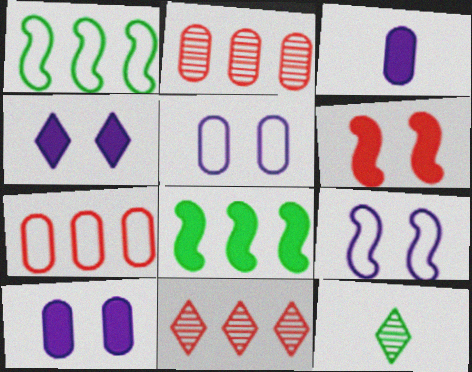[]